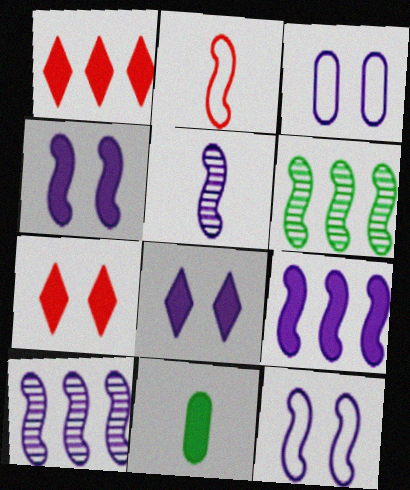[[1, 4, 11], 
[2, 4, 6], 
[5, 9, 12], 
[7, 9, 11]]